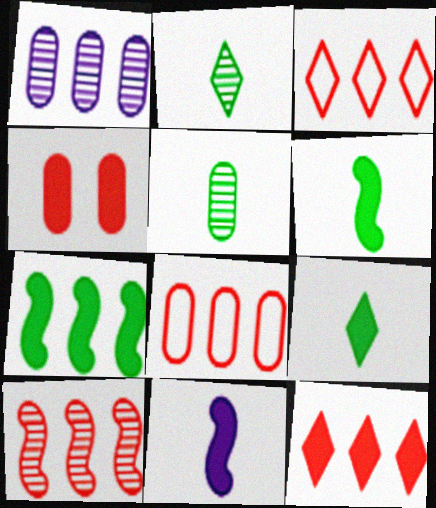[[1, 3, 7], 
[8, 10, 12]]